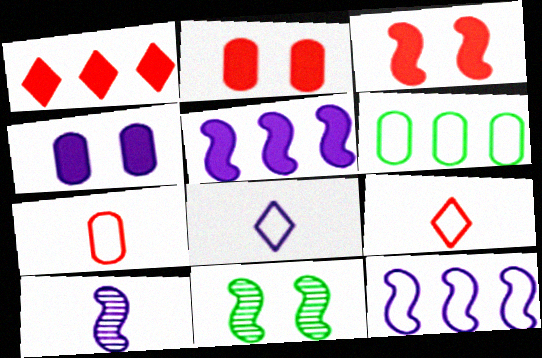[]